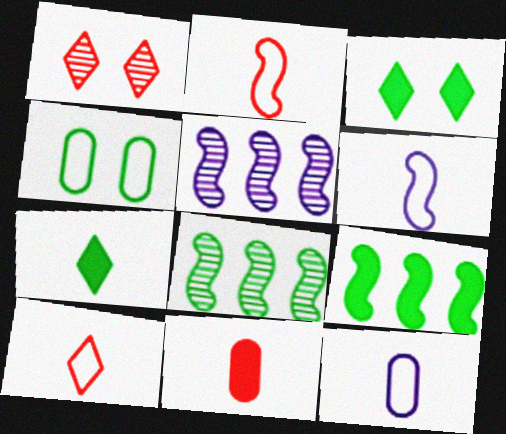[[1, 9, 12], 
[4, 7, 8]]